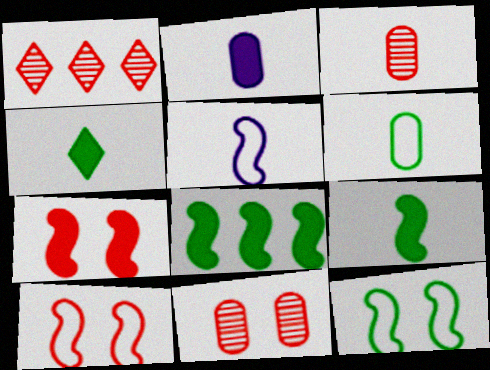[[1, 2, 12], 
[2, 3, 6], 
[3, 4, 5]]